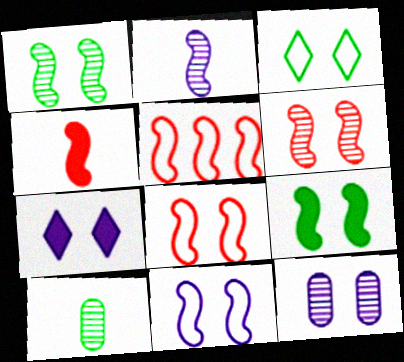[[2, 5, 9], 
[4, 5, 6], 
[5, 7, 10], 
[6, 9, 11], 
[7, 11, 12]]